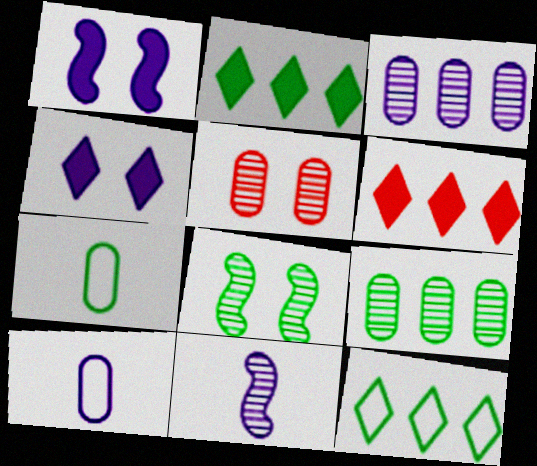[[2, 7, 8], 
[6, 8, 10]]